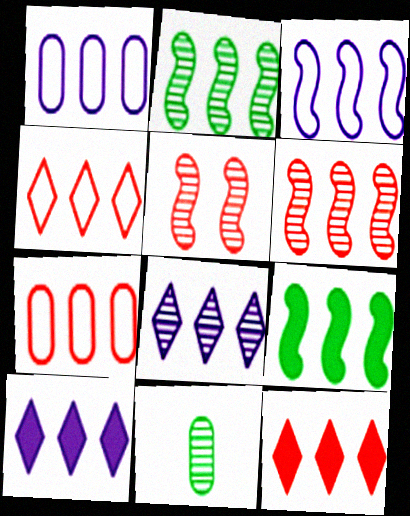[[1, 2, 12], 
[2, 7, 10], 
[3, 6, 9], 
[5, 8, 11], 
[6, 7, 12], 
[7, 8, 9]]